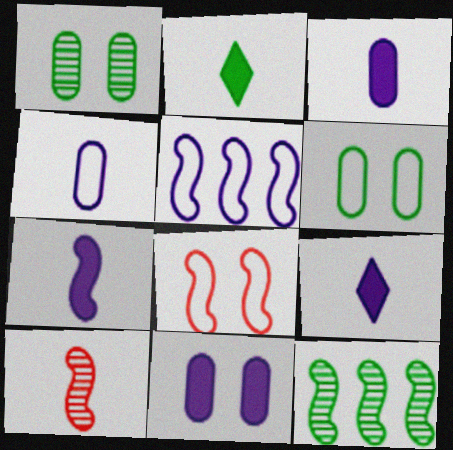[[2, 4, 10], 
[2, 6, 12], 
[3, 7, 9], 
[7, 8, 12]]